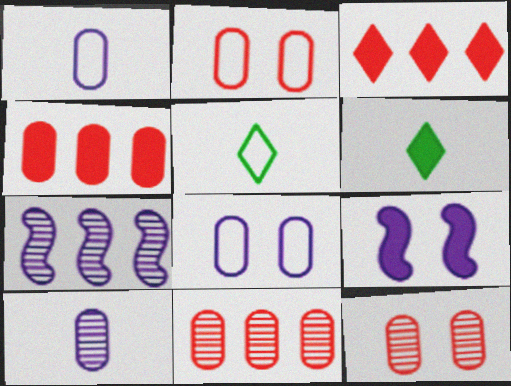[[2, 6, 7], 
[4, 6, 9], 
[5, 9, 11]]